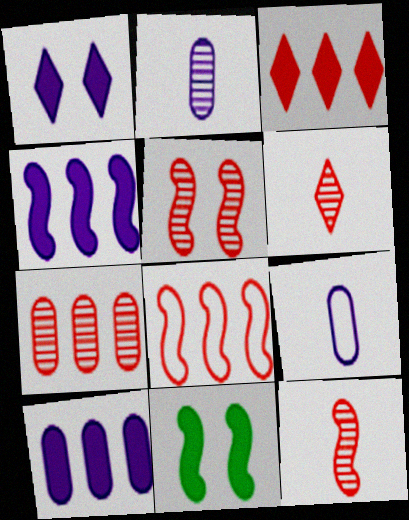[[3, 7, 8], 
[5, 6, 7]]